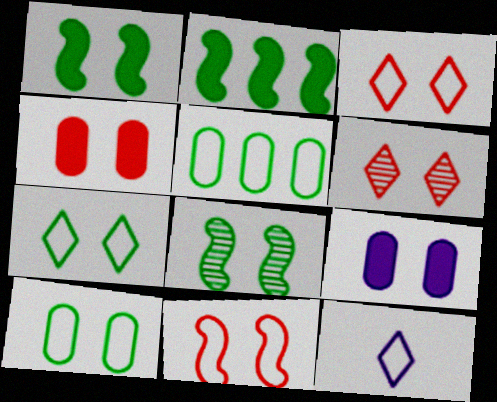[[3, 8, 9], 
[4, 6, 11], 
[5, 11, 12]]